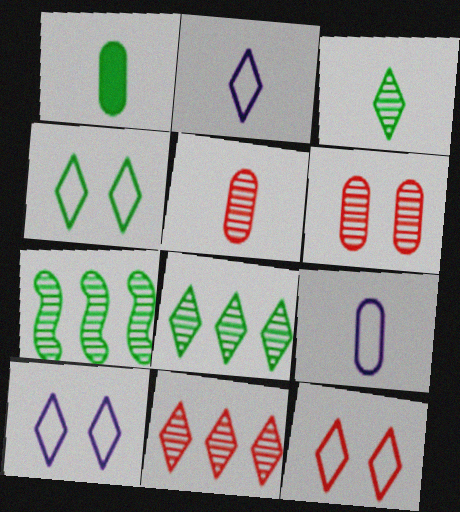[[1, 4, 7], 
[1, 5, 9], 
[4, 10, 12]]